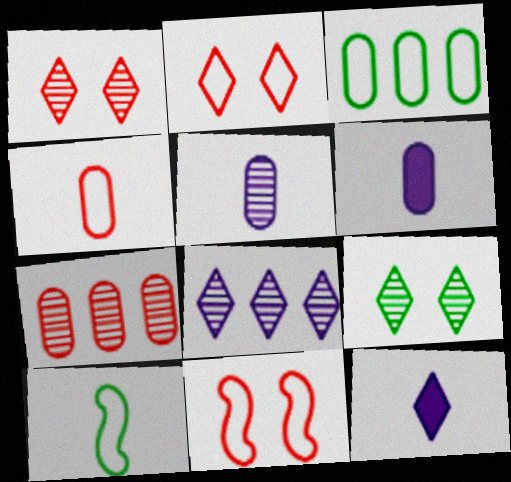[]